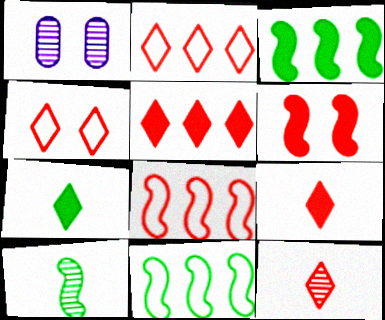[[1, 7, 8], 
[1, 9, 11], 
[4, 5, 12]]